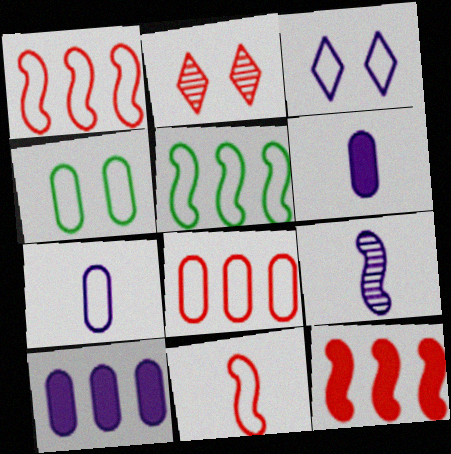[[2, 5, 6], 
[3, 9, 10], 
[4, 7, 8]]